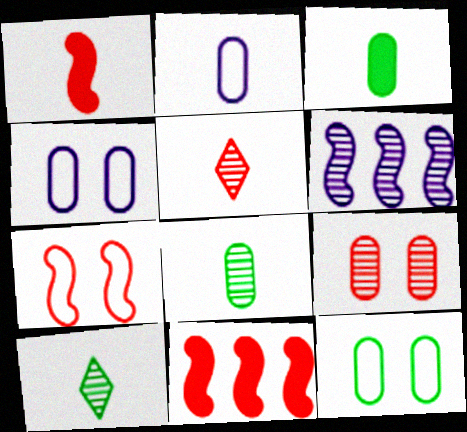[[1, 2, 10], 
[4, 10, 11], 
[6, 9, 10]]